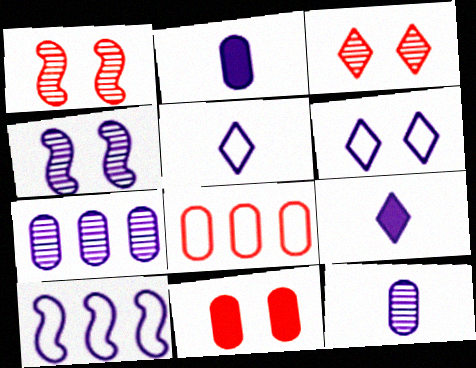[]